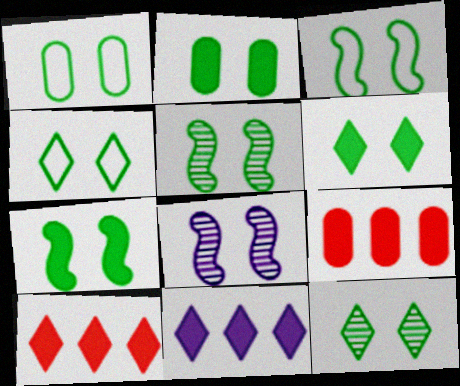[[1, 3, 4], 
[1, 5, 6], 
[1, 7, 12], 
[2, 3, 12], 
[2, 4, 5], 
[2, 6, 7], 
[3, 5, 7], 
[4, 6, 12]]